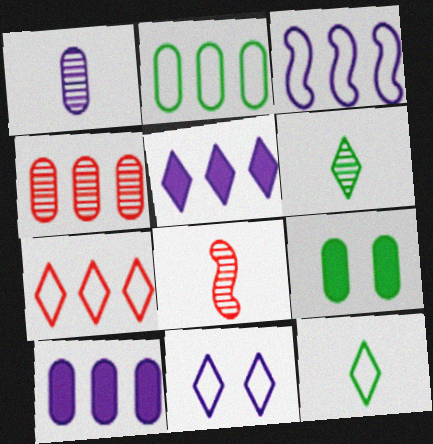[[1, 6, 8], 
[2, 3, 7], 
[2, 4, 10], 
[7, 11, 12]]